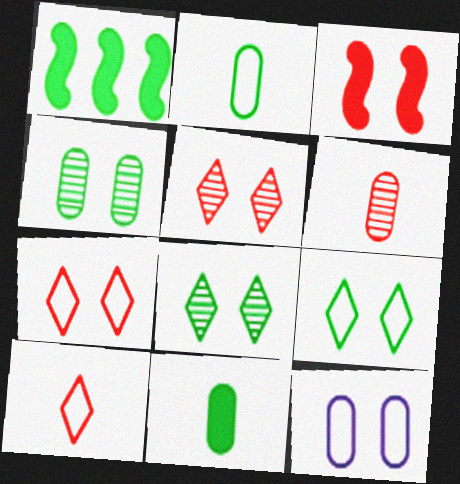[[1, 2, 8], 
[3, 8, 12]]